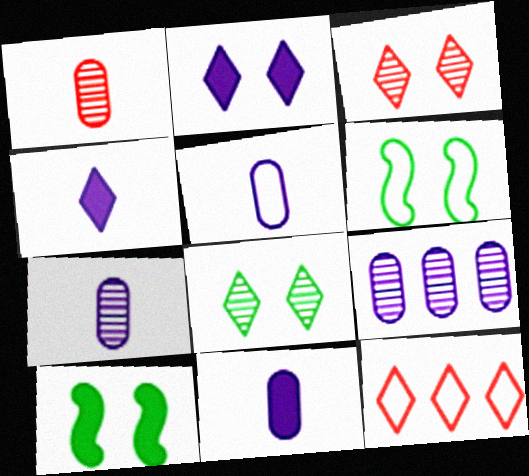[[4, 8, 12], 
[5, 6, 12], 
[5, 7, 11], 
[7, 10, 12]]